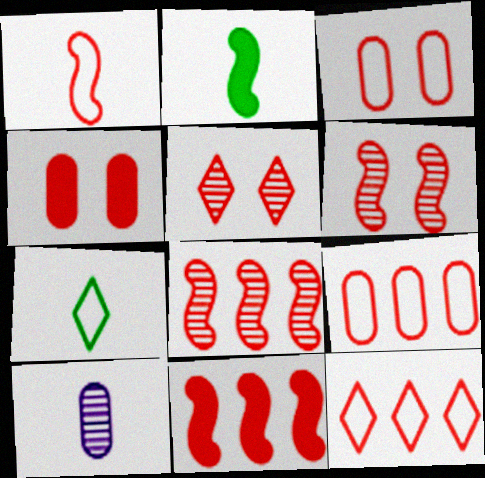[[1, 3, 12], 
[1, 6, 11]]